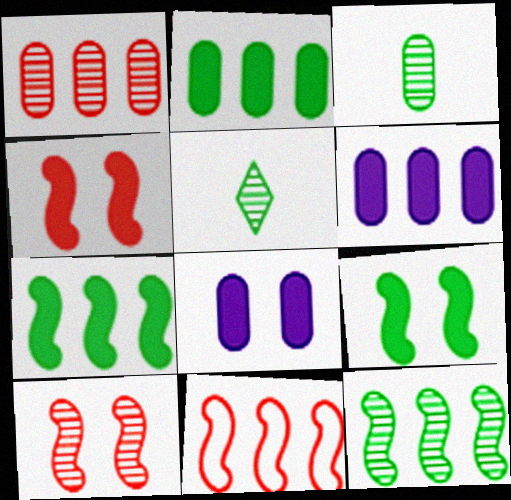[[5, 8, 11]]